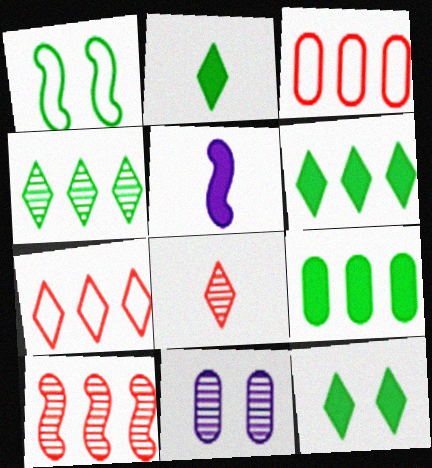[[1, 5, 10], 
[2, 6, 12]]